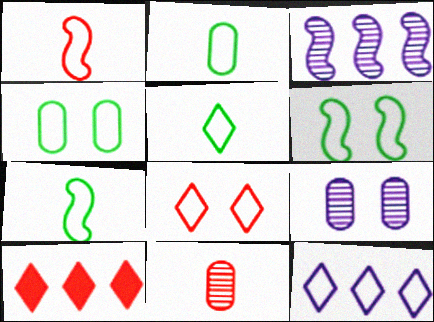[[1, 4, 12], 
[2, 5, 7], 
[5, 8, 12], 
[7, 9, 10]]